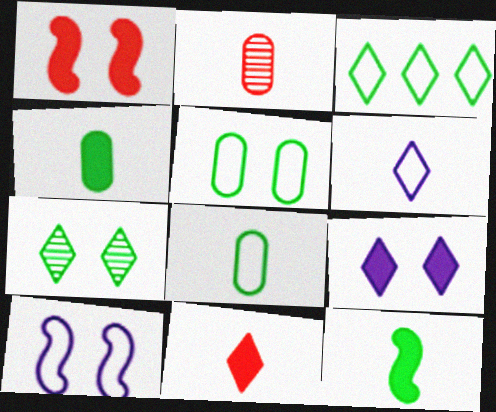[[2, 6, 12]]